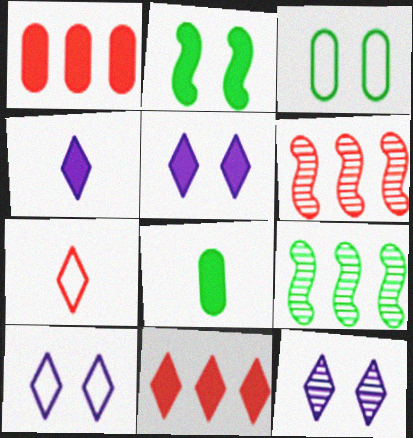[[1, 2, 4], 
[3, 4, 6], 
[5, 10, 12], 
[6, 8, 10]]